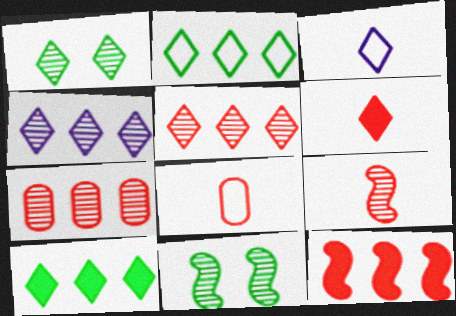[[6, 8, 9]]